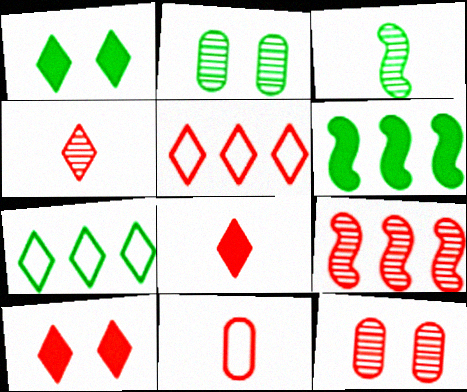[[4, 5, 10], 
[4, 9, 12], 
[9, 10, 11]]